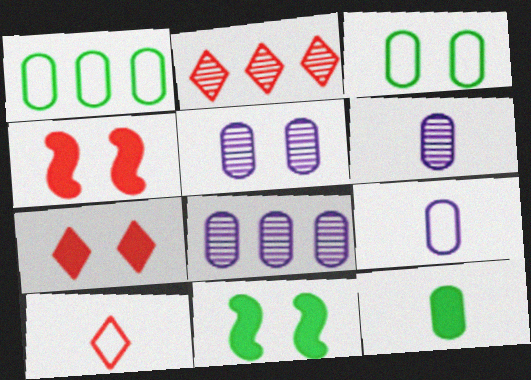[[2, 7, 10], 
[2, 9, 11], 
[5, 6, 8], 
[8, 10, 11]]